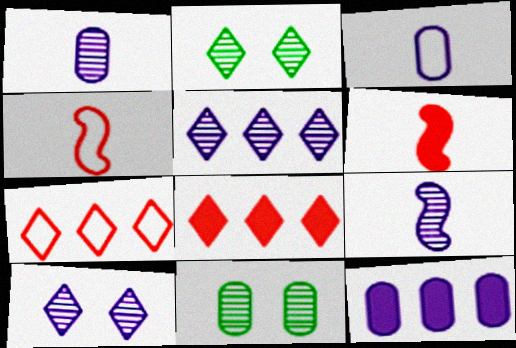[[2, 4, 12]]